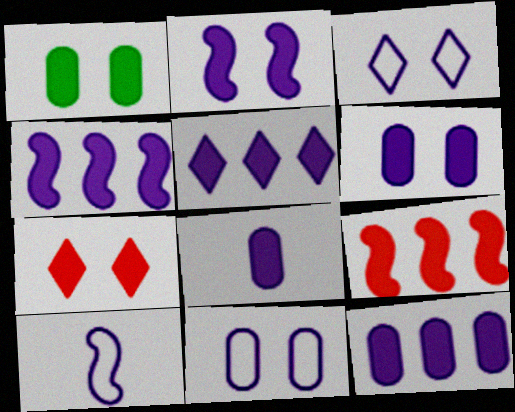[[1, 2, 7], 
[2, 5, 8], 
[4, 5, 12], 
[6, 8, 12]]